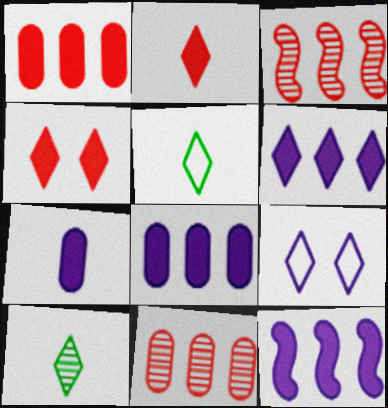[[6, 8, 12]]